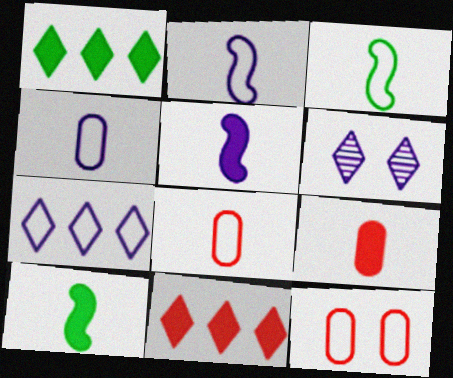[[3, 7, 12]]